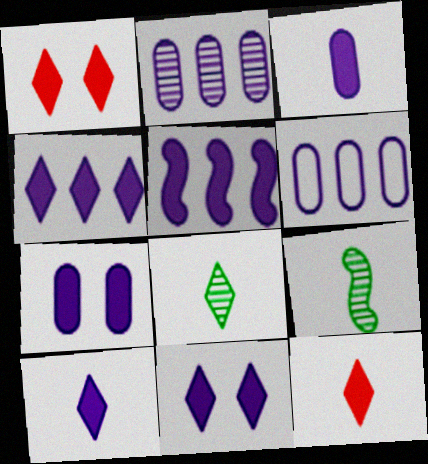[[1, 6, 9], 
[3, 5, 11], 
[4, 10, 11], 
[5, 7, 10]]